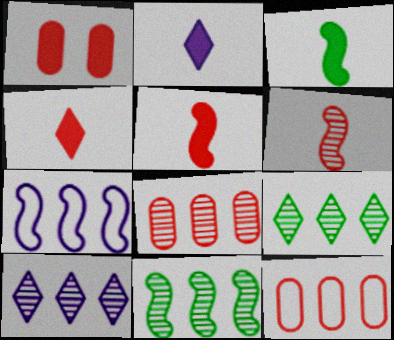[[8, 10, 11]]